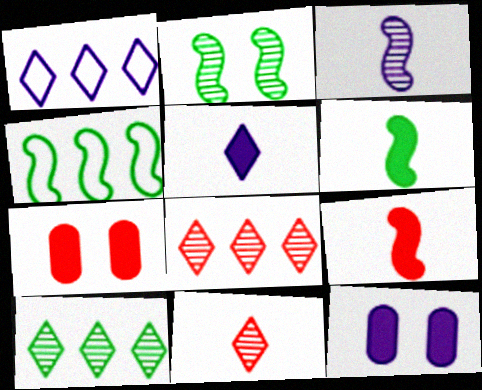[[1, 3, 12], 
[2, 4, 6], 
[4, 11, 12]]